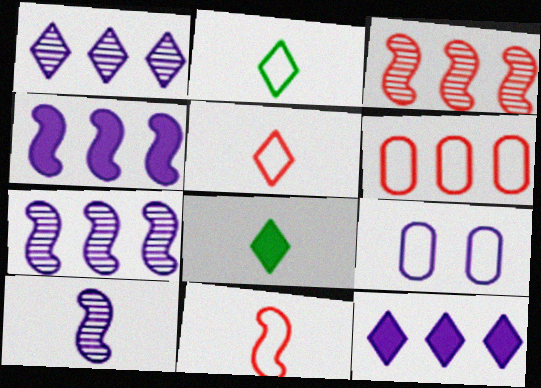[[3, 8, 9], 
[9, 10, 12]]